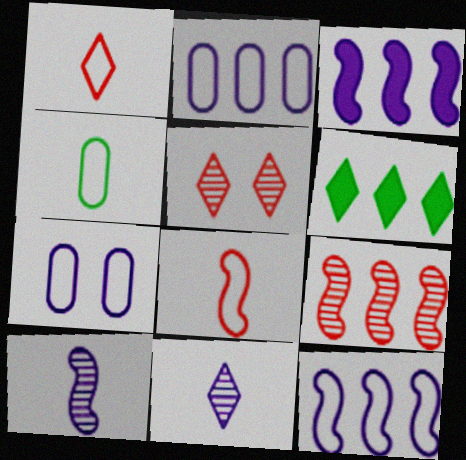[[2, 6, 9], 
[3, 4, 5], 
[3, 7, 11]]